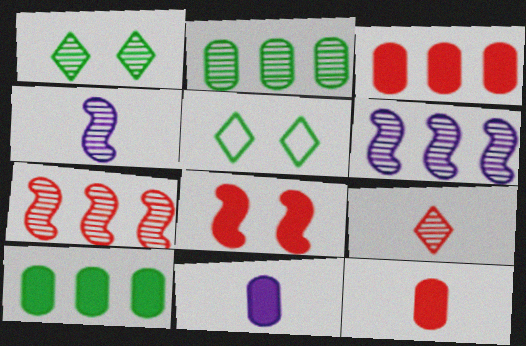[[3, 4, 5], 
[5, 6, 12], 
[5, 7, 11]]